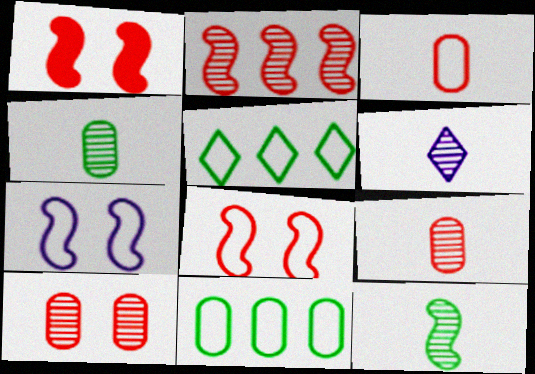[[1, 6, 11], 
[3, 5, 7], 
[6, 9, 12]]